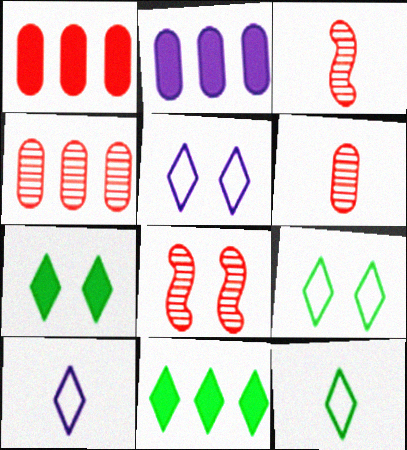[[2, 3, 9], 
[2, 8, 12]]